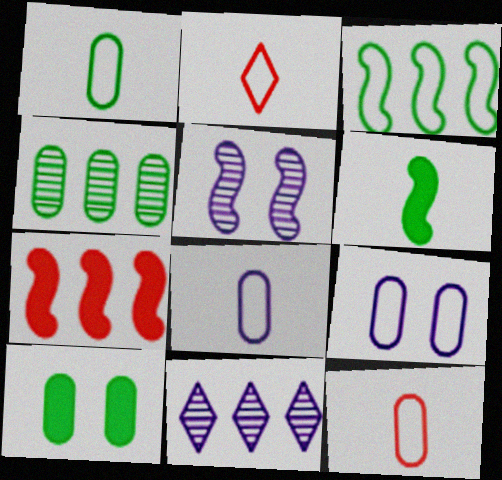[[1, 4, 10], 
[1, 8, 12], 
[2, 3, 9]]